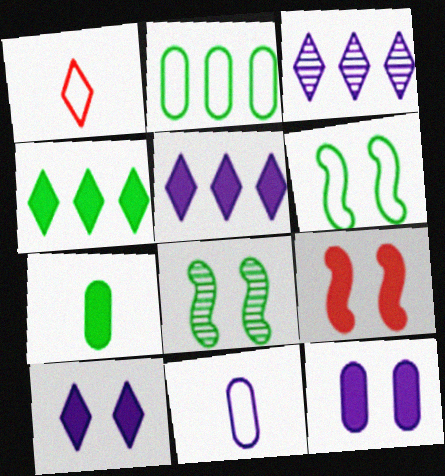[[5, 7, 9]]